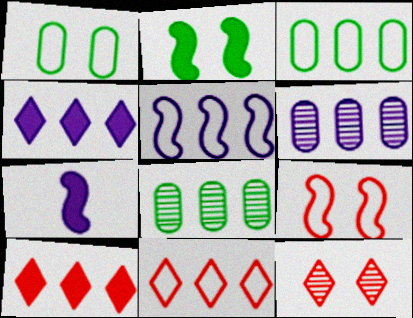[[3, 5, 11], 
[3, 7, 12], 
[4, 5, 6], 
[5, 8, 10]]